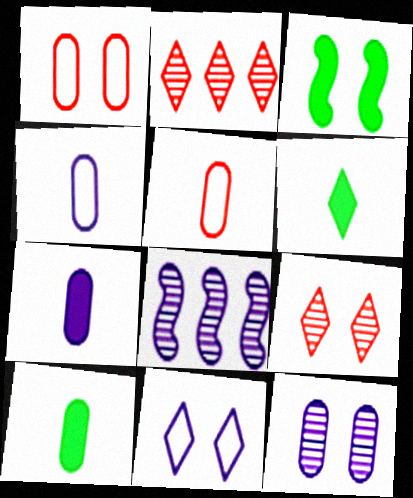[[1, 6, 8], 
[2, 3, 4], 
[2, 6, 11], 
[7, 8, 11]]